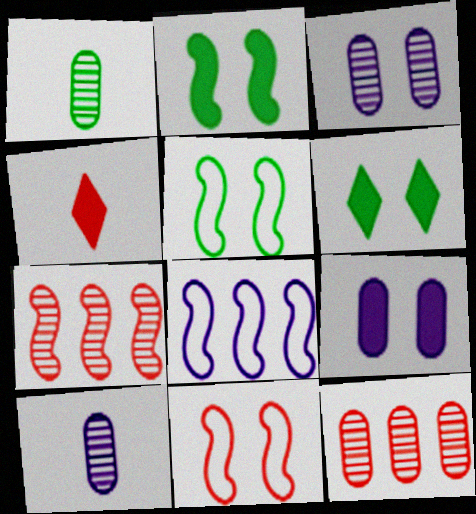[[1, 3, 12], 
[3, 6, 11], 
[4, 11, 12]]